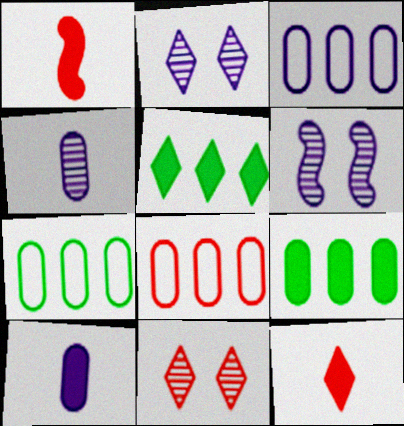[[1, 2, 7], 
[1, 8, 11], 
[3, 7, 8], 
[6, 7, 12]]